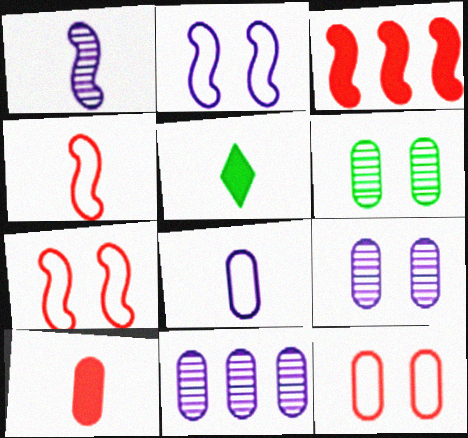[[5, 7, 11]]